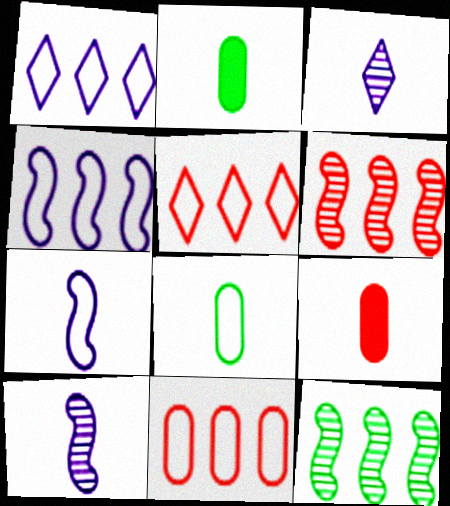[]